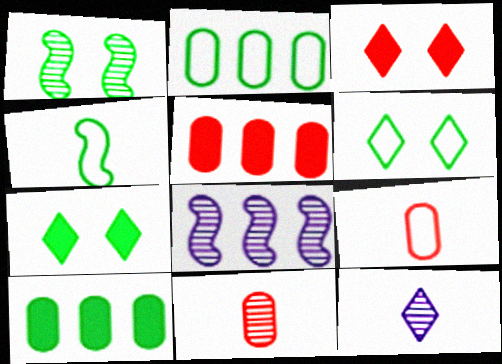[[2, 4, 6], 
[7, 8, 9]]